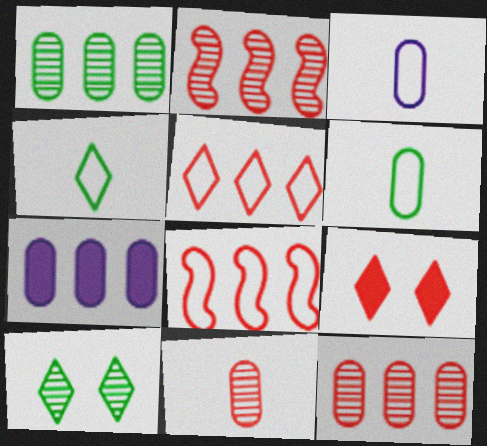[[8, 9, 11]]